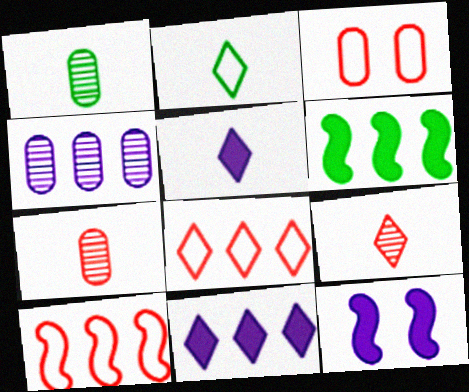[[1, 8, 12], 
[2, 5, 9], 
[4, 6, 8]]